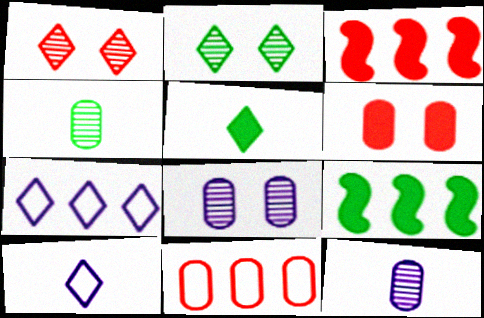[[1, 5, 7]]